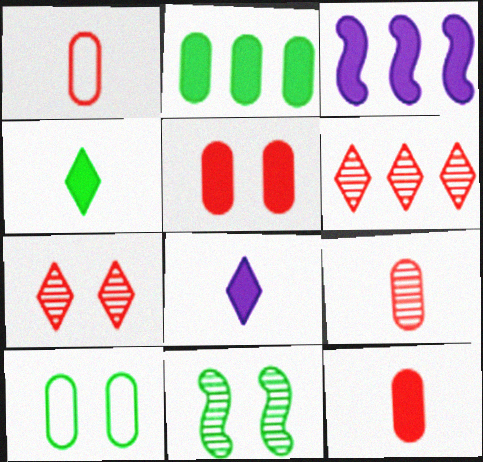[[1, 9, 12], 
[3, 4, 5]]